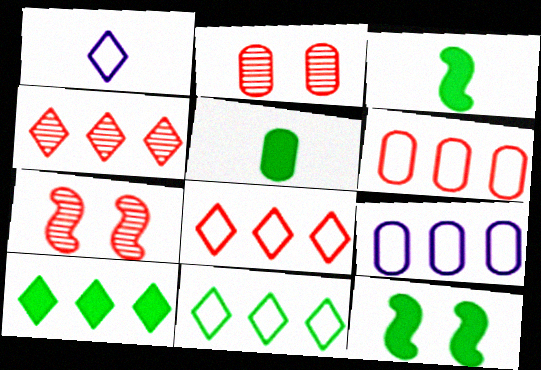[[2, 5, 9], 
[5, 10, 12]]